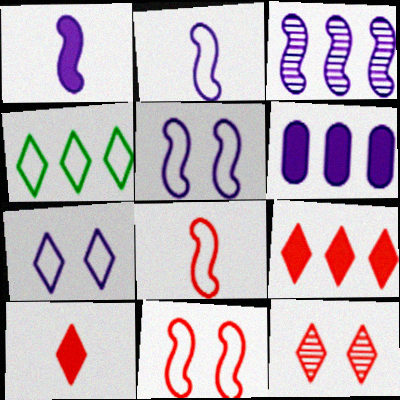[[1, 3, 5]]